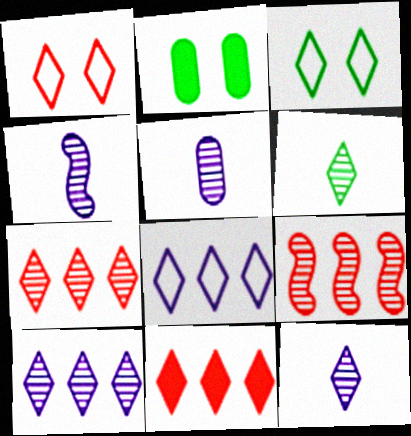[[3, 11, 12], 
[4, 5, 12]]